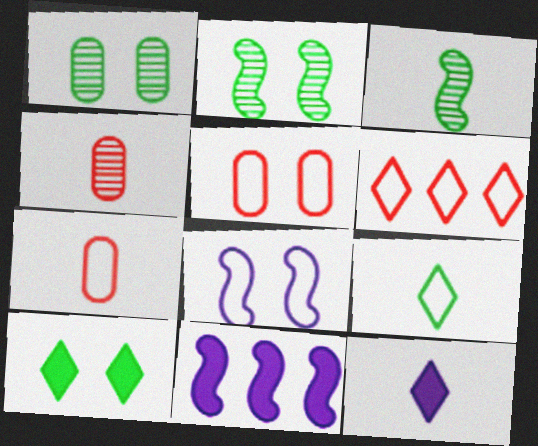[[3, 7, 12]]